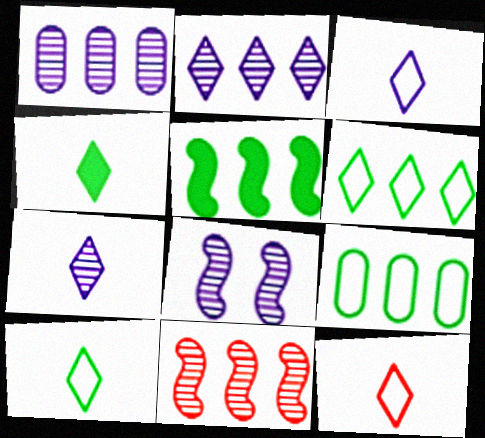[[1, 7, 8], 
[3, 10, 12], 
[4, 7, 12]]